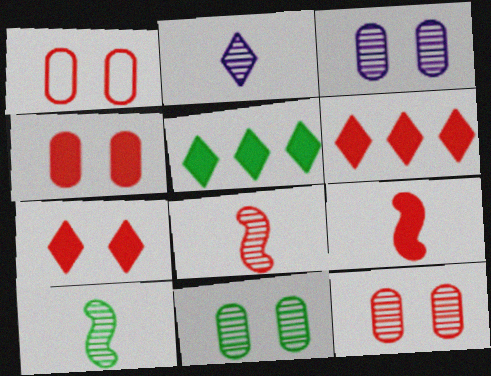[[1, 4, 12], 
[1, 6, 8], 
[3, 11, 12], 
[4, 6, 9]]